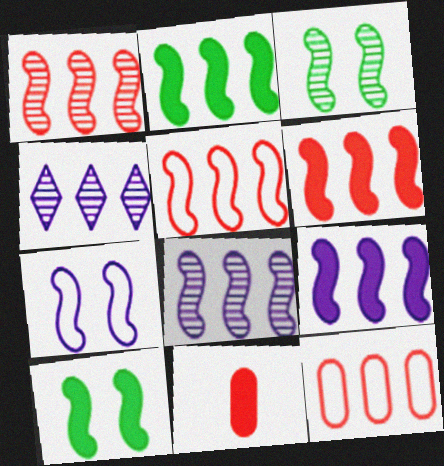[[1, 5, 6], 
[2, 4, 12], 
[2, 5, 8], 
[2, 6, 9]]